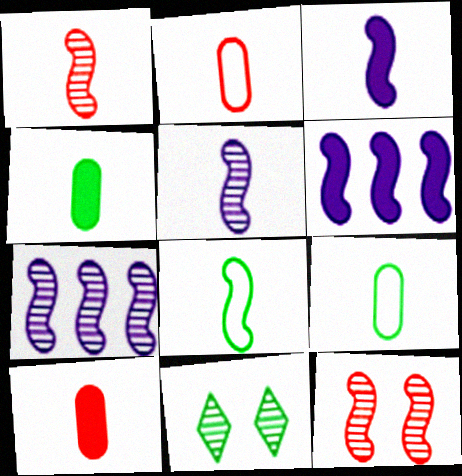[[1, 3, 8], 
[2, 6, 11], 
[6, 8, 12]]